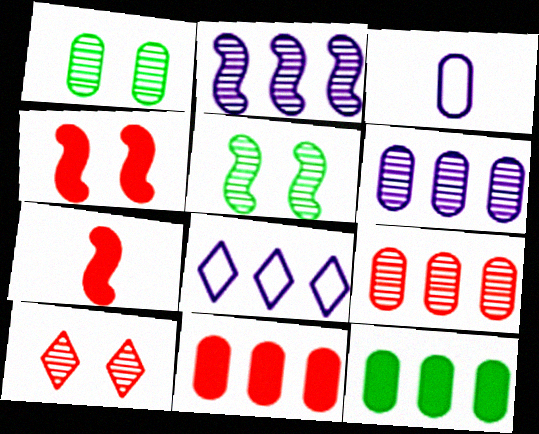[[1, 3, 11], 
[1, 7, 8]]